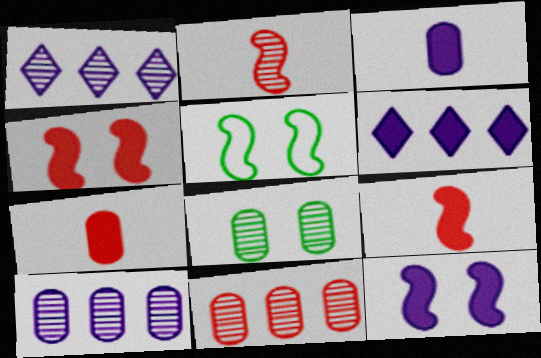[[1, 2, 8], 
[1, 5, 7], 
[3, 6, 12]]